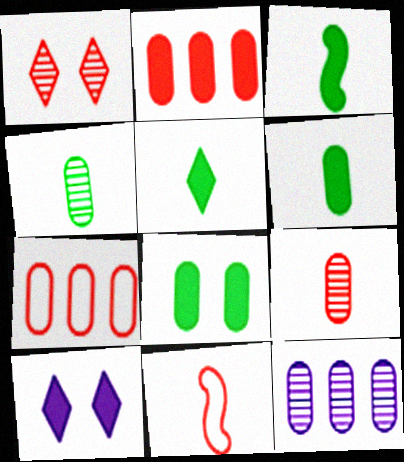[[1, 2, 11], 
[2, 3, 10], 
[3, 5, 6]]